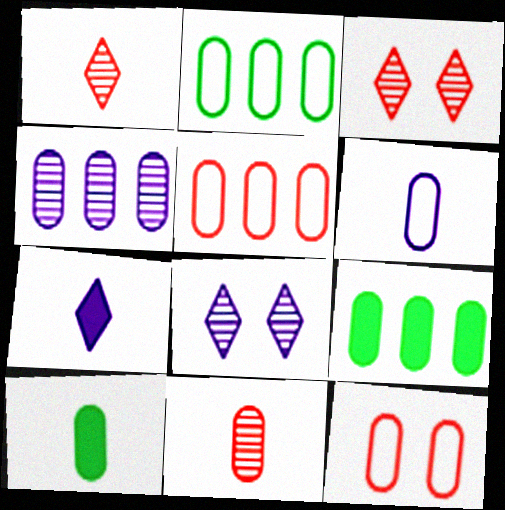[[2, 6, 12], 
[4, 5, 9], 
[4, 10, 12], 
[6, 10, 11]]